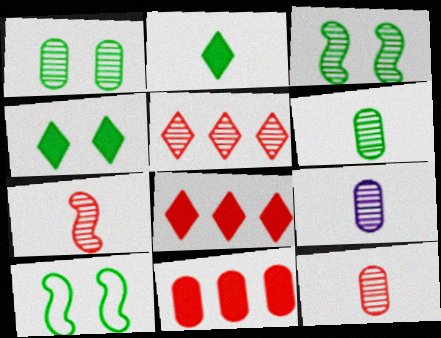[[1, 4, 10], 
[3, 5, 9], 
[6, 9, 12], 
[8, 9, 10]]